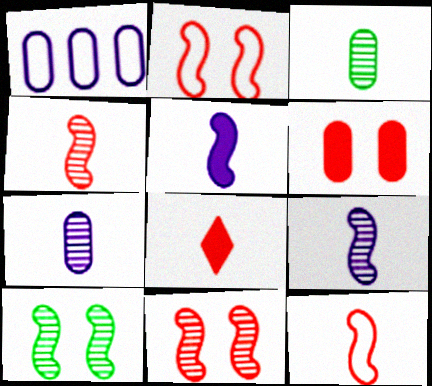[[1, 3, 6], 
[1, 8, 10]]